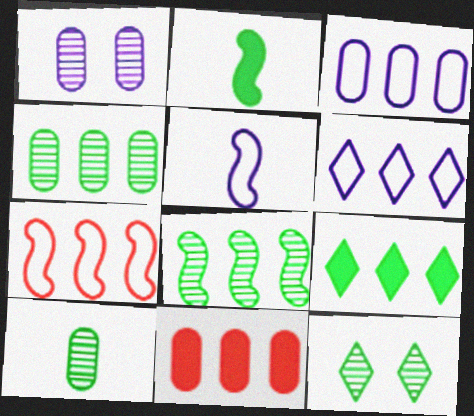[[3, 4, 11], 
[5, 11, 12], 
[6, 8, 11], 
[8, 10, 12]]